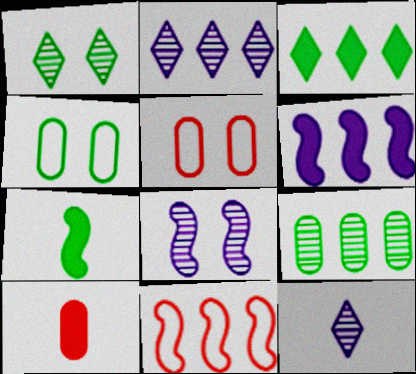[[2, 5, 7], 
[7, 8, 11]]